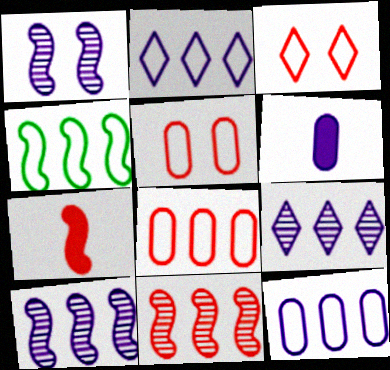[[1, 2, 6], 
[1, 4, 7], 
[2, 4, 8]]